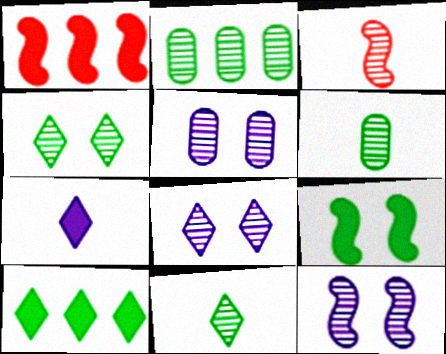[[2, 3, 8], 
[5, 8, 12]]